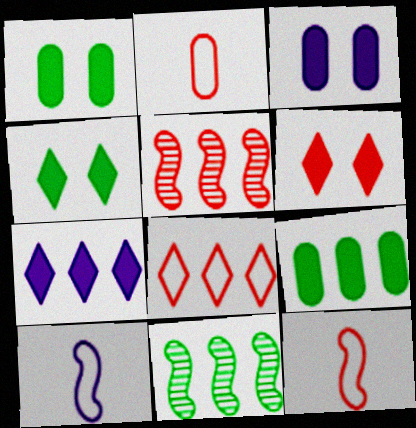[[2, 5, 6]]